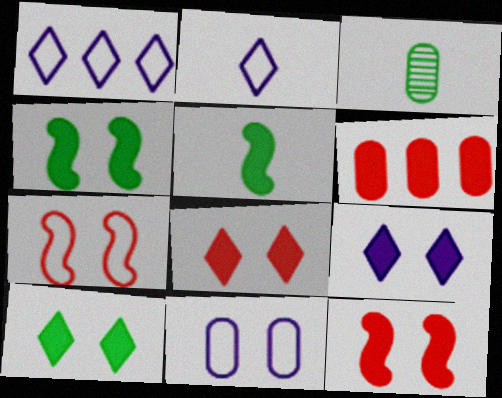[[1, 3, 12], 
[3, 6, 11], 
[5, 6, 9], 
[8, 9, 10]]